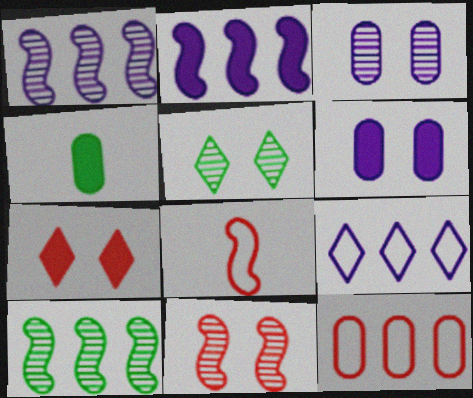[[2, 4, 7], 
[3, 4, 12], 
[3, 5, 11], 
[4, 9, 11]]